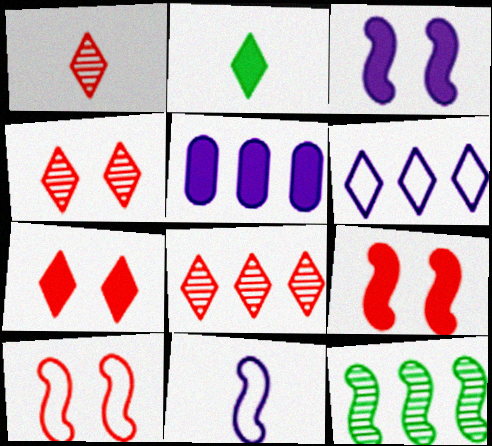[[1, 4, 8], 
[2, 4, 6], 
[2, 5, 9], 
[9, 11, 12]]